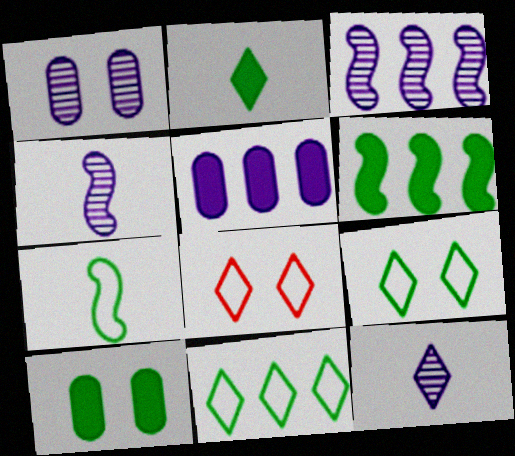[[1, 3, 12], 
[2, 6, 10]]